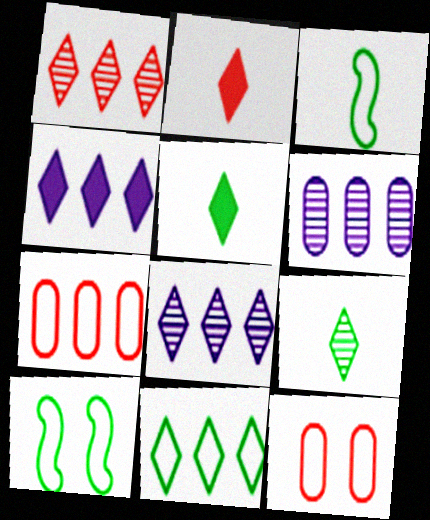[[1, 4, 11], 
[2, 6, 10]]